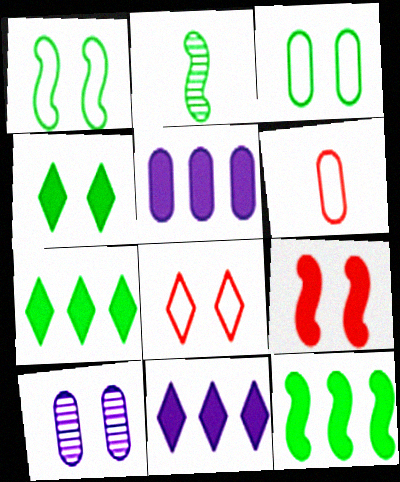[[1, 2, 12], 
[2, 3, 7], 
[2, 5, 8]]